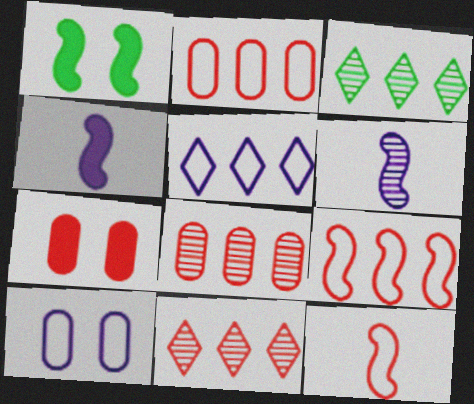[[1, 6, 9], 
[7, 11, 12]]